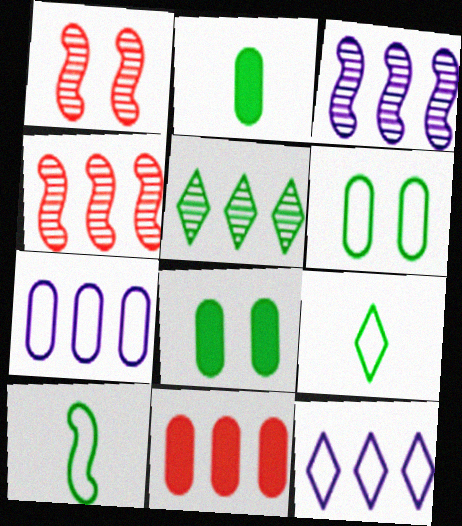[[1, 2, 12], 
[5, 8, 10]]